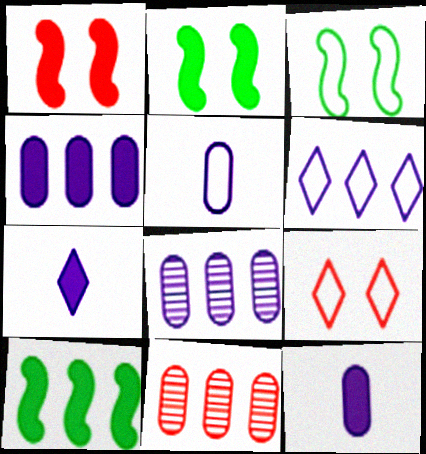[[3, 7, 11], 
[6, 10, 11]]